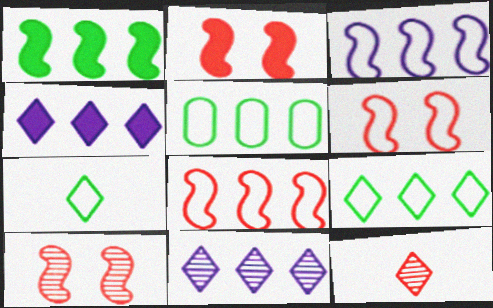[[2, 6, 10]]